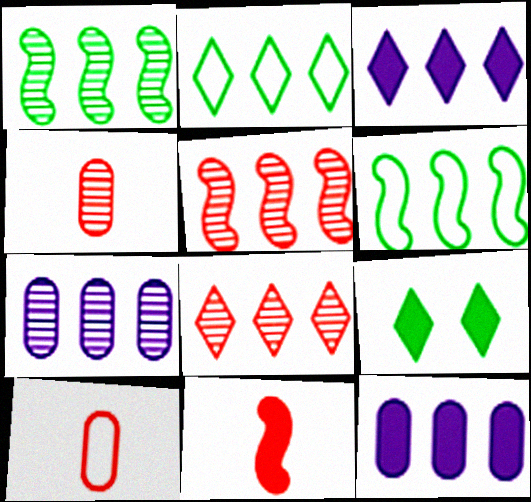[[1, 7, 8], 
[2, 3, 8], 
[2, 5, 12], 
[6, 8, 12], 
[9, 11, 12]]